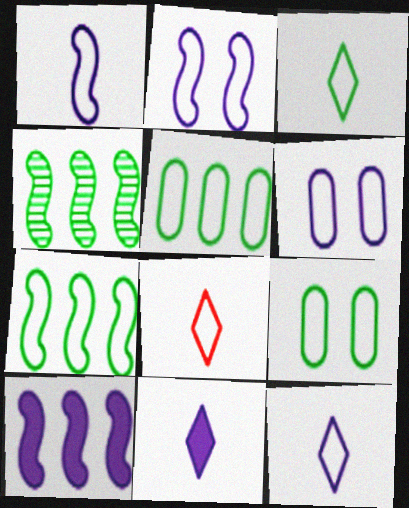[[2, 5, 8], 
[3, 7, 9], 
[3, 8, 12], 
[6, 7, 8]]